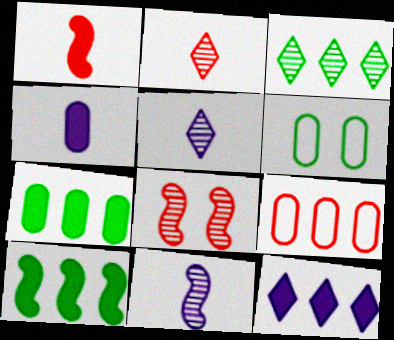[]